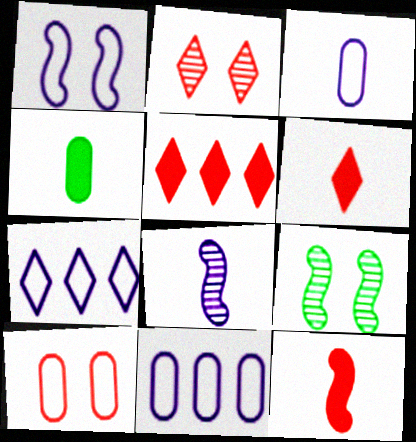[[1, 3, 7], 
[3, 5, 9], 
[6, 9, 11]]